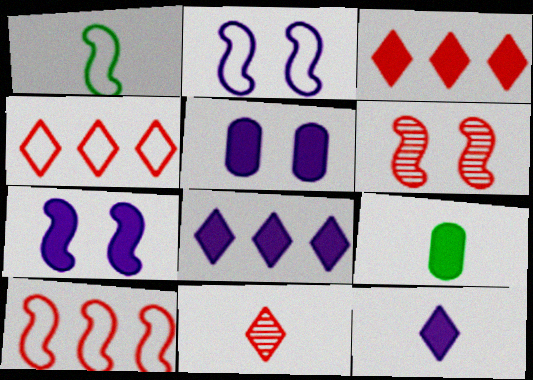[[1, 2, 10], 
[3, 7, 9]]